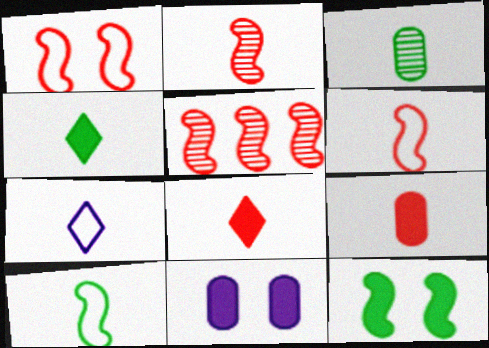[[3, 4, 10]]